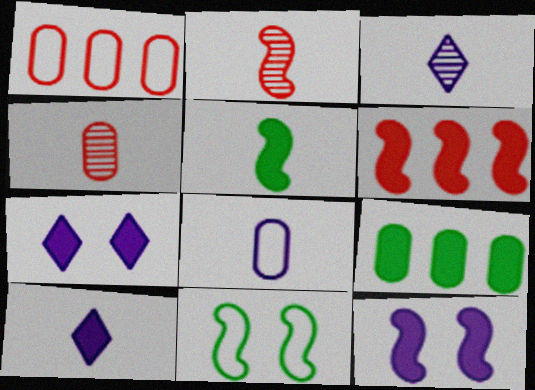[[5, 6, 12]]